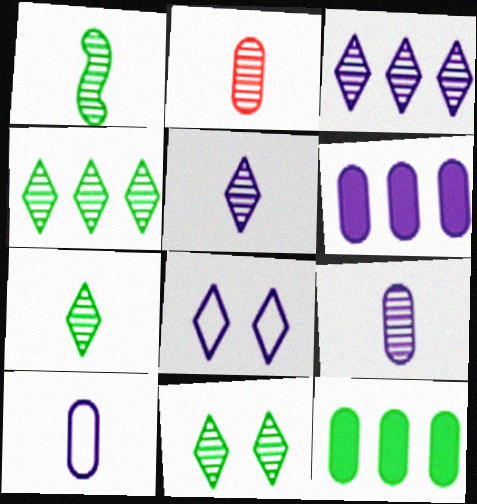[[1, 2, 5], 
[4, 7, 11]]